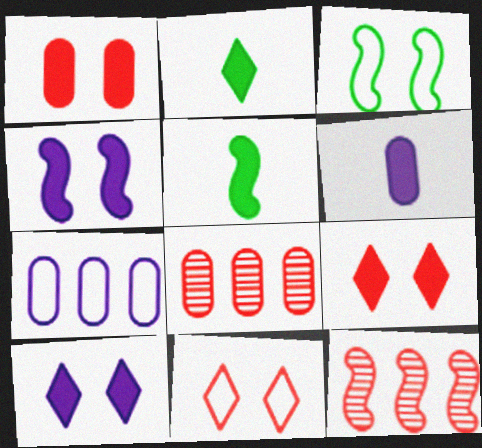[]